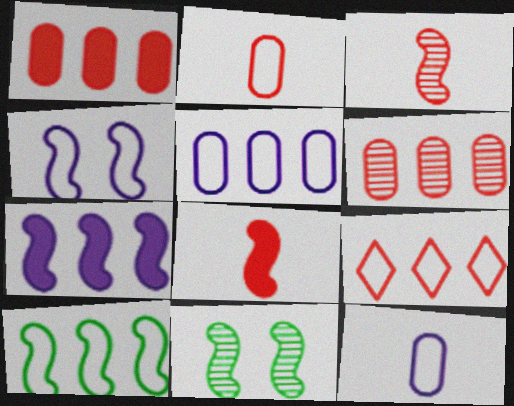[[5, 9, 10]]